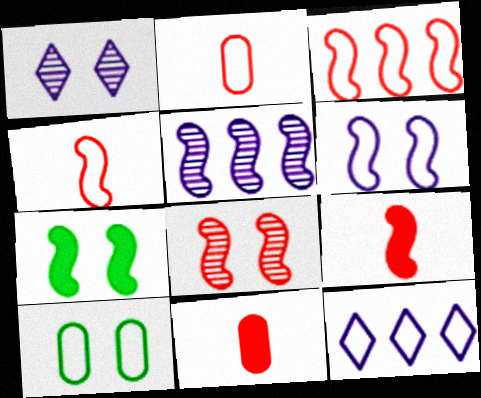[[3, 8, 9], 
[4, 5, 7], 
[4, 10, 12], 
[6, 7, 8]]